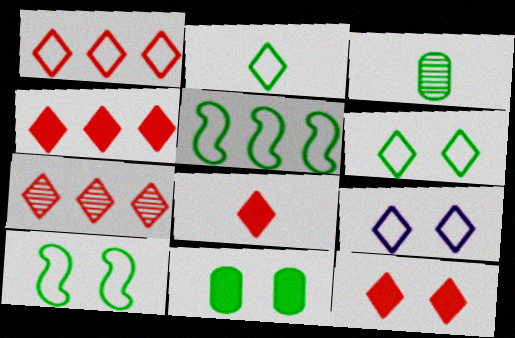[[1, 2, 9], 
[1, 4, 7], 
[4, 8, 12]]